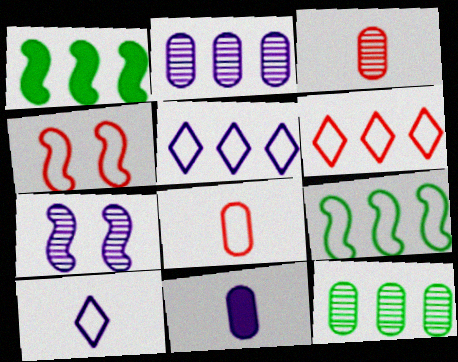[[1, 2, 6], 
[4, 6, 8], 
[5, 7, 11]]